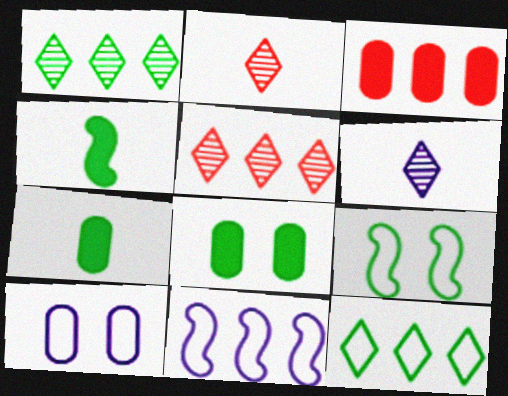[[1, 3, 11], 
[1, 7, 9], 
[2, 8, 11], 
[3, 6, 9], 
[4, 5, 10]]